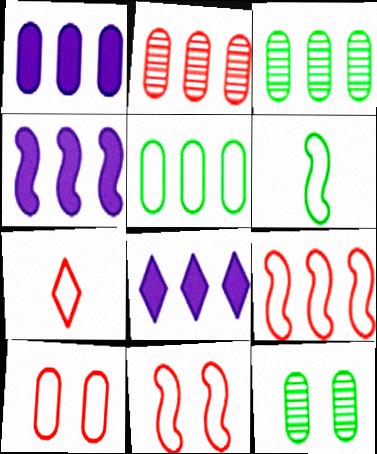[[1, 2, 5], 
[1, 4, 8], 
[3, 8, 9], 
[4, 7, 12], 
[7, 9, 10]]